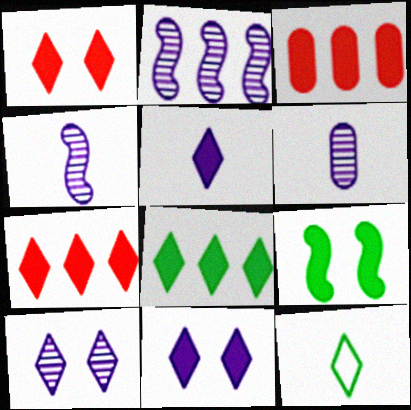[[1, 5, 8], 
[2, 6, 10], 
[3, 5, 9], 
[7, 10, 12]]